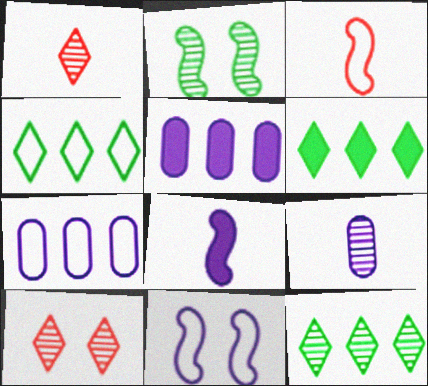[[4, 6, 12]]